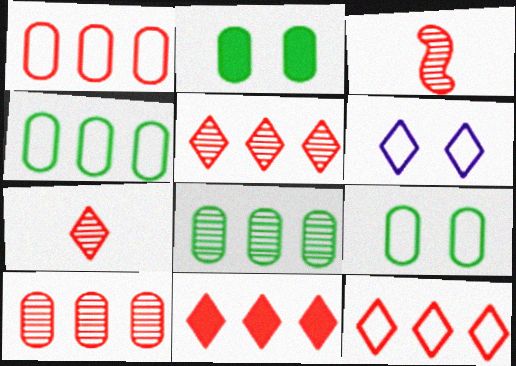[[5, 11, 12]]